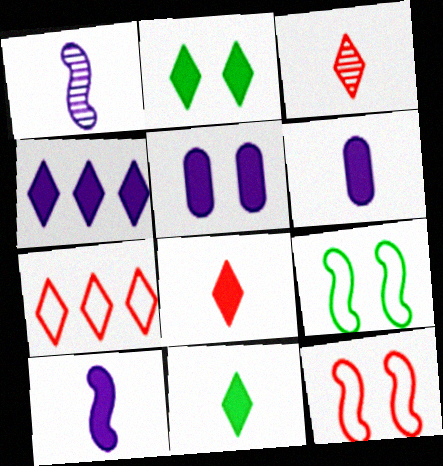[[2, 4, 8], 
[4, 5, 10]]